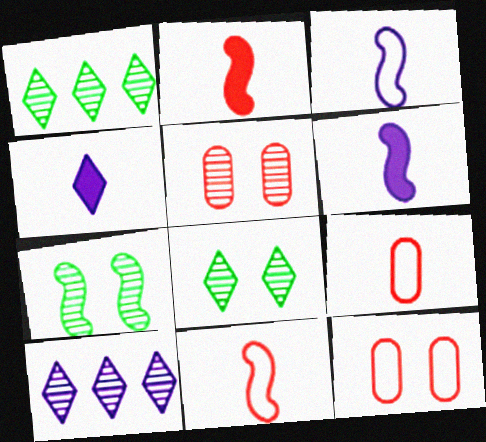[[1, 6, 12]]